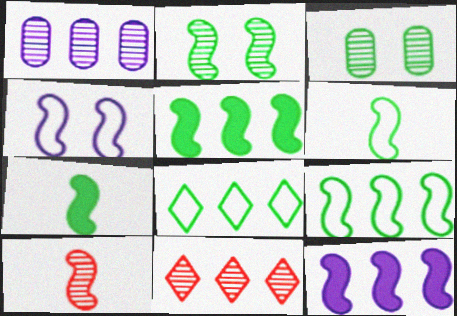[[2, 5, 6], 
[2, 7, 9], 
[3, 7, 8], 
[4, 5, 10]]